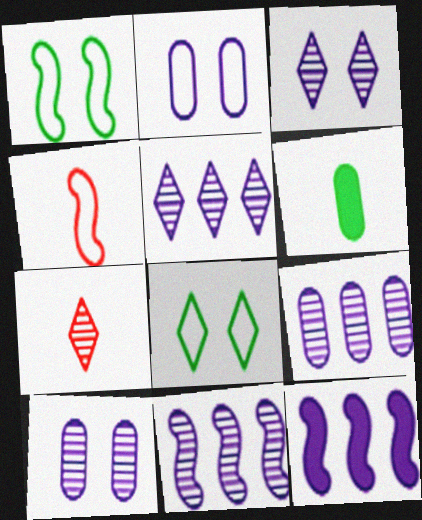[[5, 9, 11]]